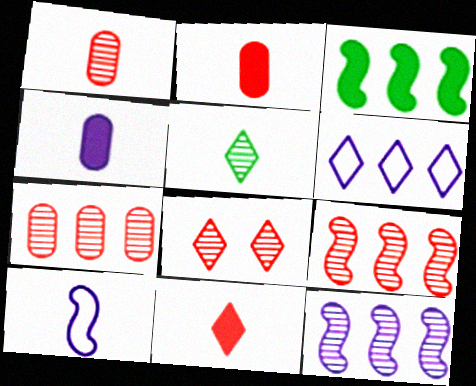[[1, 8, 9], 
[2, 5, 10], 
[3, 6, 7]]